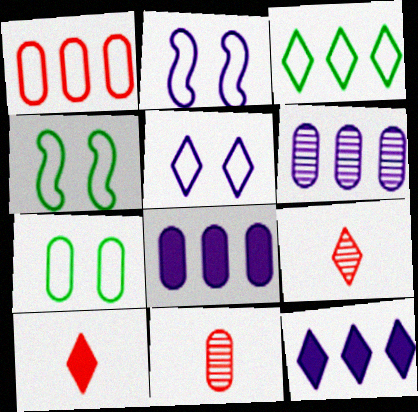[[4, 6, 10], 
[4, 8, 9], 
[4, 11, 12], 
[7, 8, 11]]